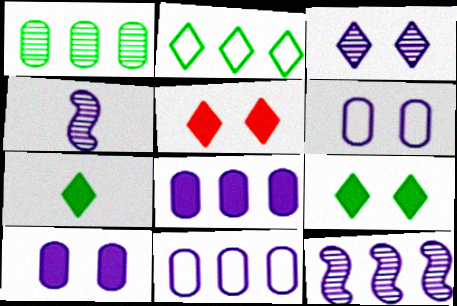[]